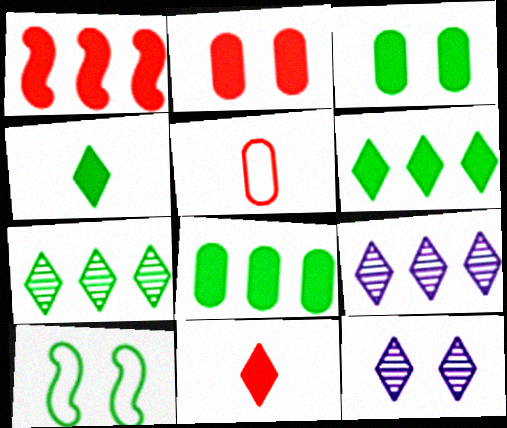[[1, 2, 11], 
[2, 10, 12]]